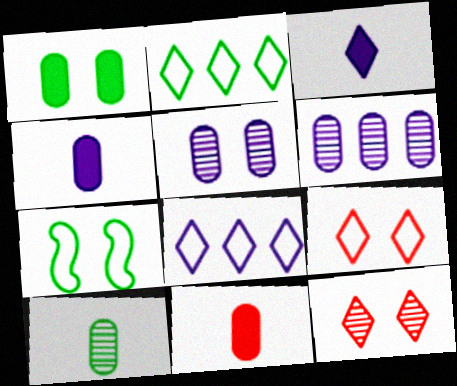[[2, 3, 12]]